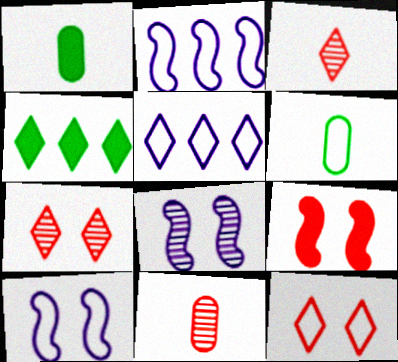[[1, 2, 7], 
[2, 6, 12], 
[4, 10, 11]]